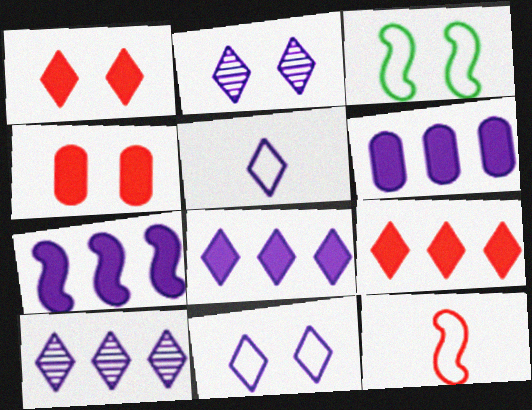[[2, 3, 4], 
[2, 5, 8], 
[6, 7, 8]]